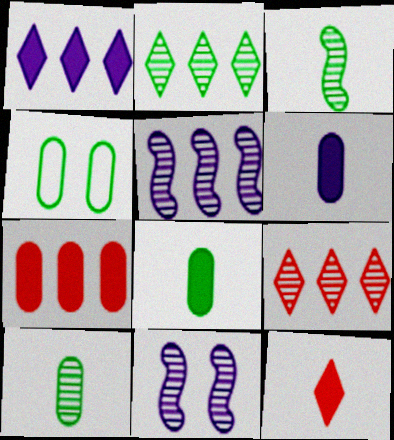[[4, 5, 12], 
[9, 10, 11]]